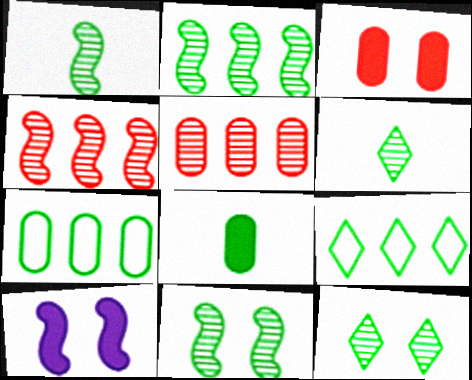[[1, 2, 11], 
[8, 9, 11]]